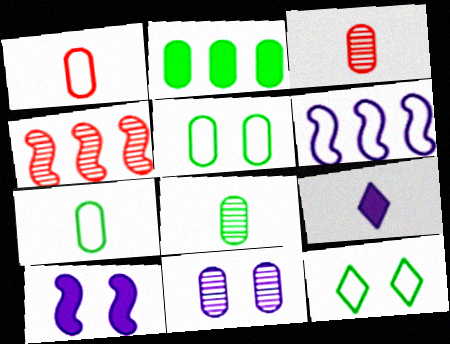[[1, 2, 11], 
[1, 6, 12], 
[2, 5, 8], 
[4, 5, 9], 
[6, 9, 11]]